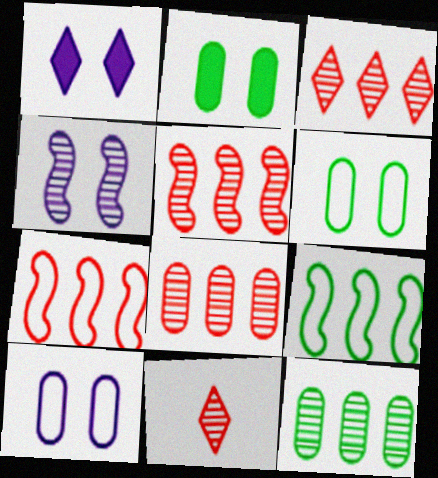[[1, 4, 10], 
[3, 5, 8], 
[4, 11, 12]]